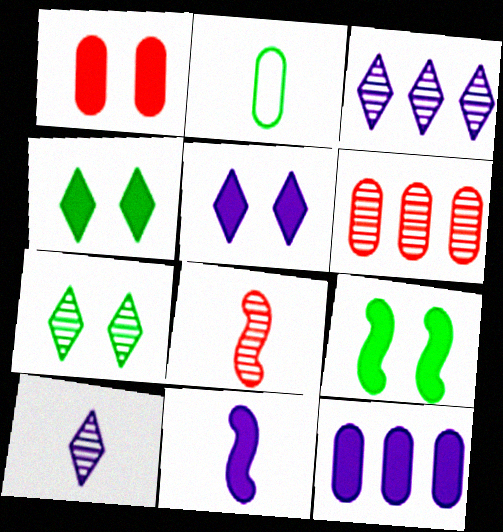[[1, 5, 9], 
[5, 11, 12]]